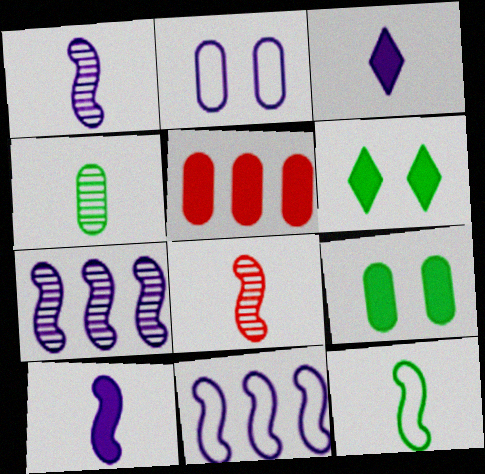[[2, 3, 7], 
[2, 4, 5], 
[5, 6, 10], 
[8, 10, 12]]